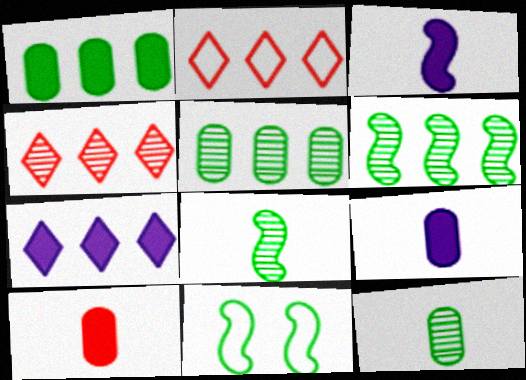[[4, 9, 11]]